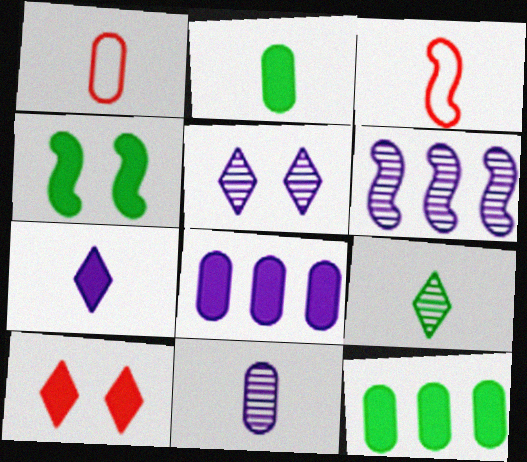[[1, 2, 11], 
[3, 4, 6], 
[3, 5, 12], 
[5, 6, 11]]